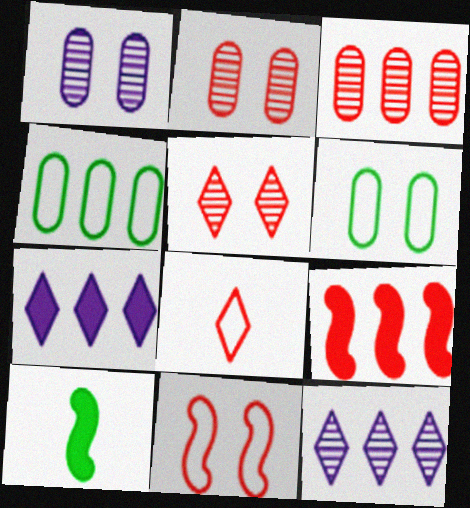[[2, 8, 9], 
[4, 9, 12]]